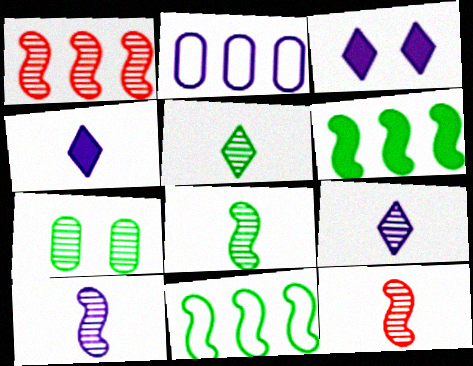[[1, 7, 9], 
[2, 3, 10], 
[8, 10, 12]]